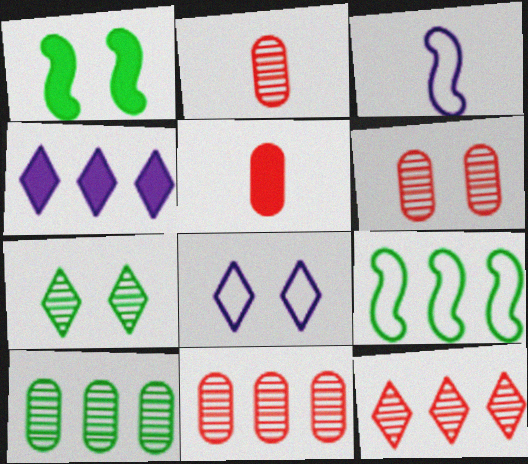[[1, 4, 5], 
[1, 6, 8], 
[2, 6, 11], 
[4, 9, 11]]